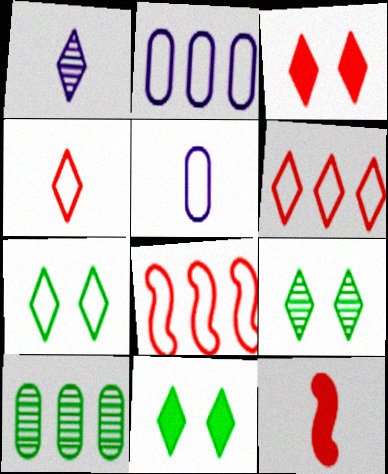[[1, 6, 11], 
[2, 9, 12], 
[5, 7, 8], 
[7, 9, 11]]